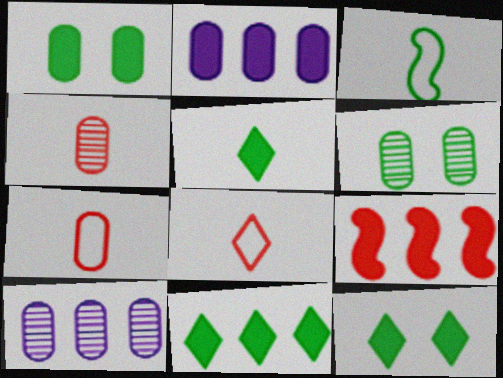[[1, 7, 10], 
[2, 6, 7], 
[2, 9, 11], 
[3, 6, 11], 
[4, 6, 10], 
[5, 11, 12]]